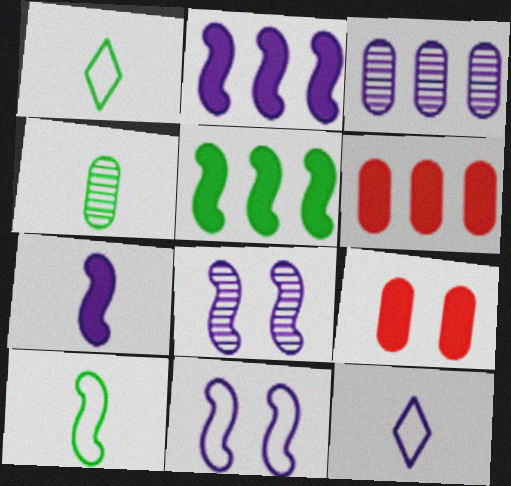[[1, 6, 8]]